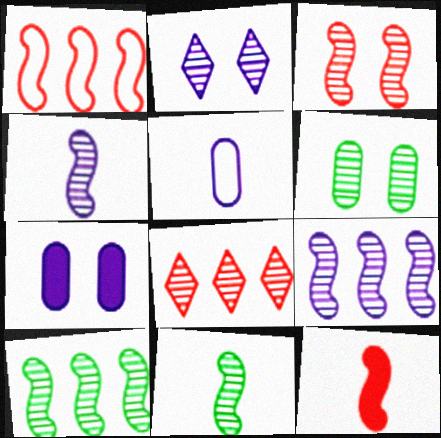[[1, 3, 12], 
[2, 3, 6], 
[3, 4, 10], 
[3, 9, 11], 
[4, 6, 8]]